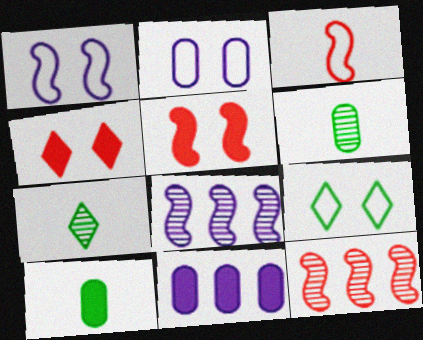[[3, 5, 12]]